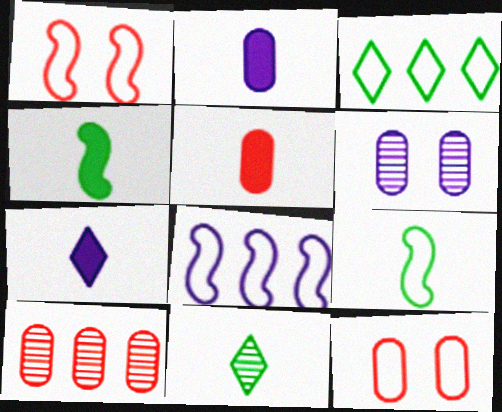[[1, 8, 9], 
[4, 5, 7], 
[5, 10, 12], 
[6, 7, 8]]